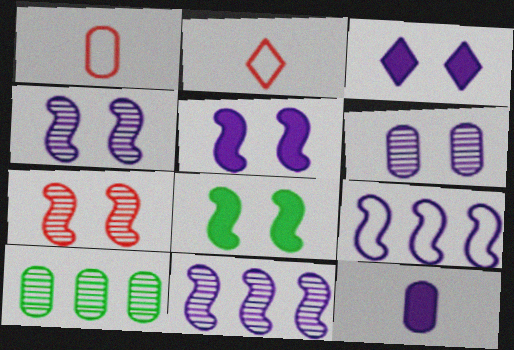[[2, 5, 10]]